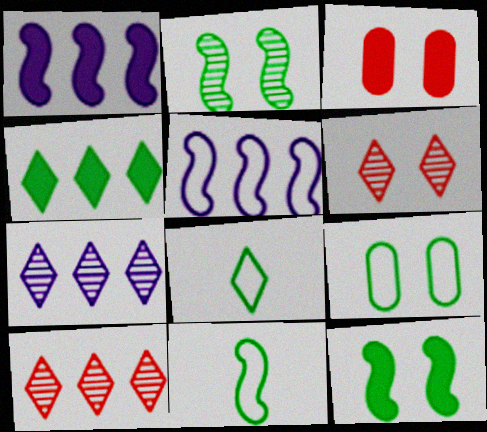[[3, 7, 11]]